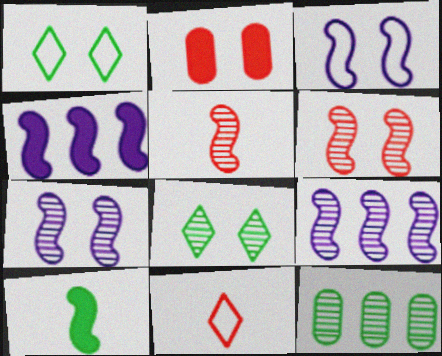[[1, 2, 7], 
[1, 10, 12], 
[2, 3, 8]]